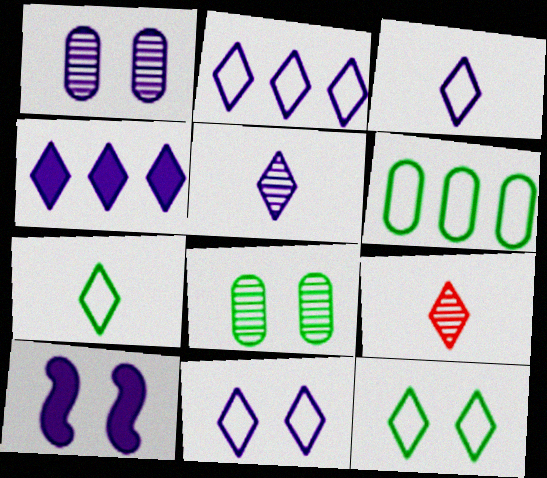[[1, 10, 11], 
[2, 3, 11], 
[4, 5, 11], 
[4, 9, 12], 
[6, 9, 10]]